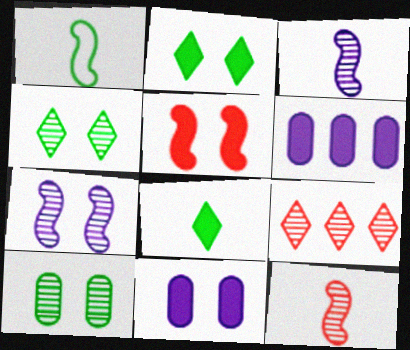[[1, 9, 11], 
[2, 5, 11], 
[3, 9, 10], 
[5, 6, 8]]